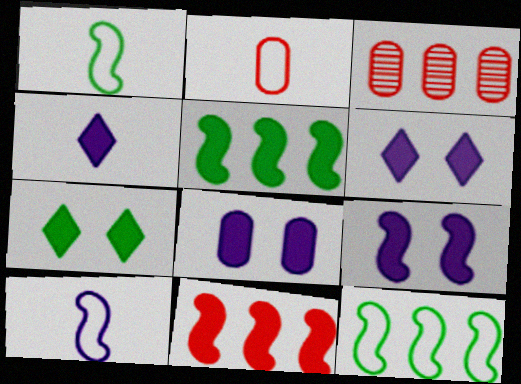[[1, 3, 6], 
[3, 7, 10], 
[6, 8, 9]]